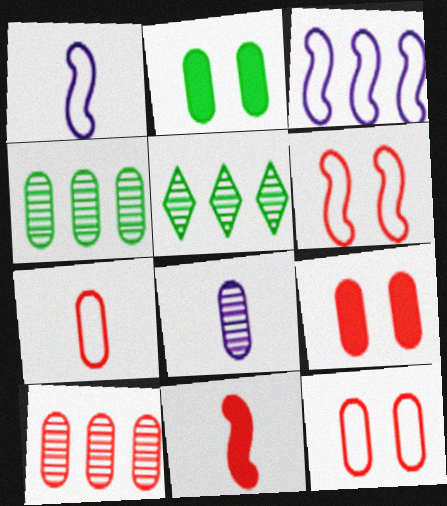[[1, 5, 9], 
[7, 9, 10]]